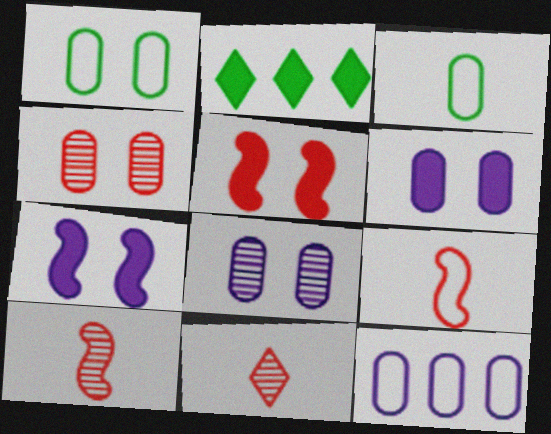[[1, 4, 6], 
[2, 8, 9]]